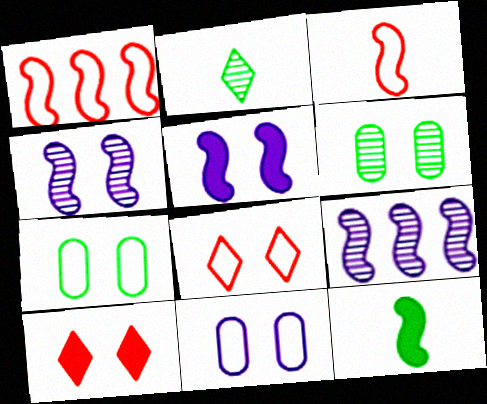[[1, 4, 12], 
[4, 7, 10], 
[5, 6, 8]]